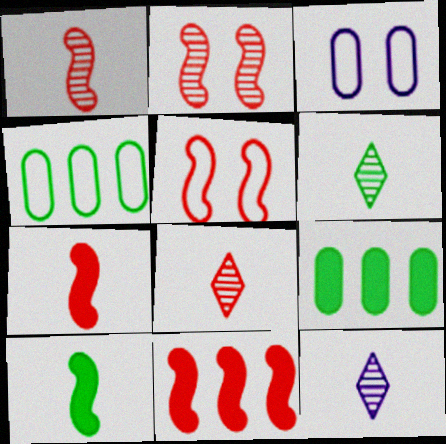[[1, 5, 11], 
[3, 6, 11], 
[5, 9, 12], 
[6, 8, 12]]